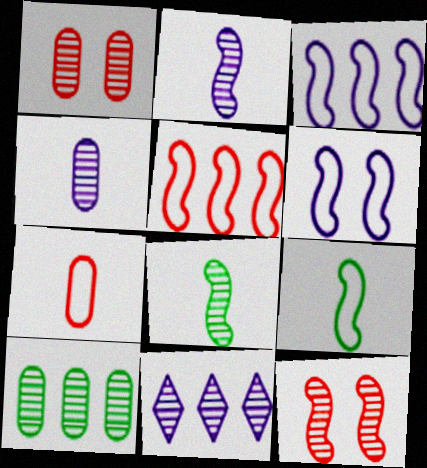[[1, 4, 10], 
[1, 8, 11], 
[5, 6, 9]]